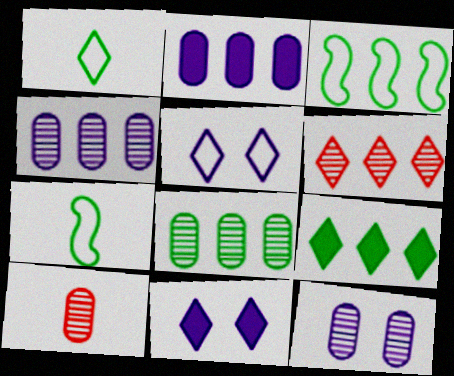[[1, 6, 11], 
[2, 3, 6], 
[3, 8, 9], 
[3, 10, 11], 
[8, 10, 12]]